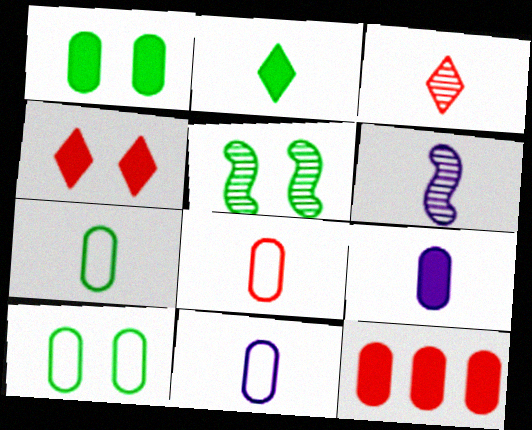[[1, 9, 12], 
[2, 6, 8], 
[7, 8, 11]]